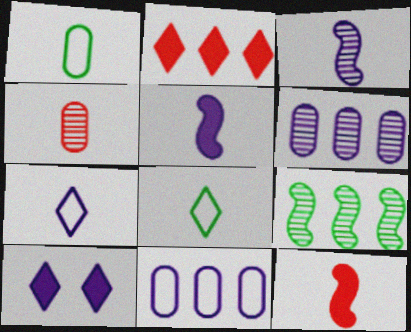[[2, 9, 11], 
[3, 10, 11], 
[4, 5, 8]]